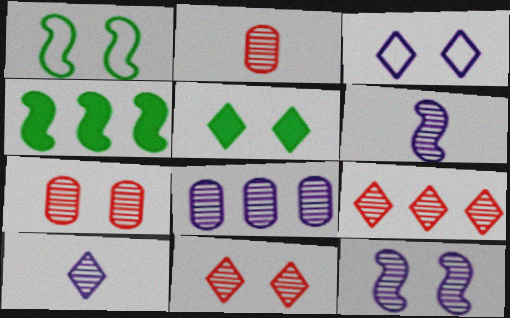[[2, 3, 4], 
[3, 5, 11], 
[8, 10, 12]]